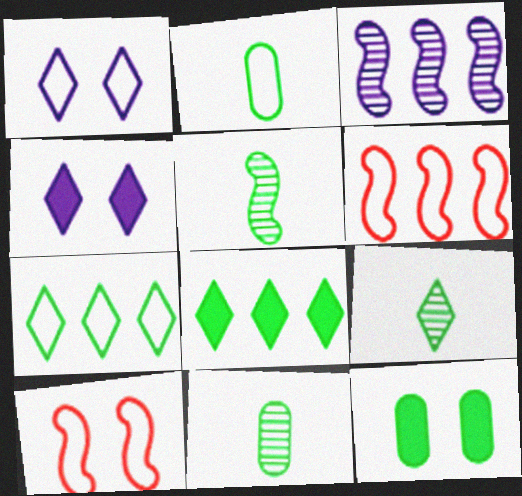[[1, 2, 6], 
[4, 6, 11], 
[5, 7, 12], 
[5, 9, 11]]